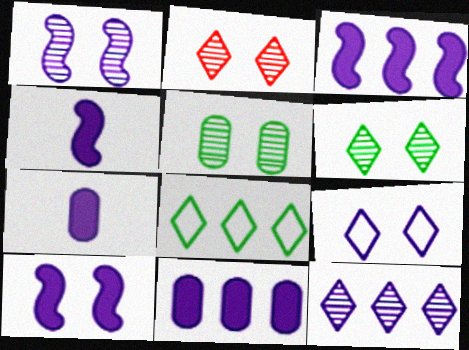[[1, 2, 5], 
[3, 4, 10]]